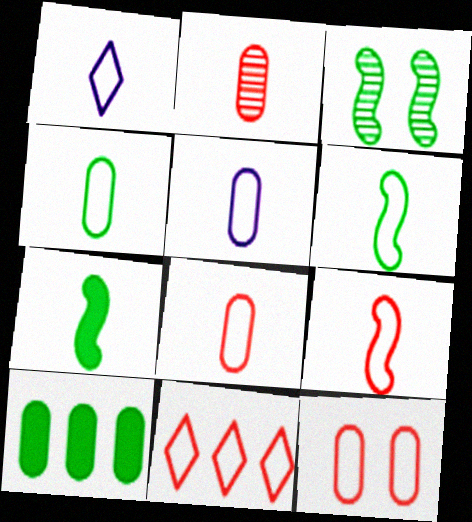[[1, 2, 7], 
[1, 4, 9], 
[1, 6, 8], 
[4, 5, 8], 
[9, 11, 12]]